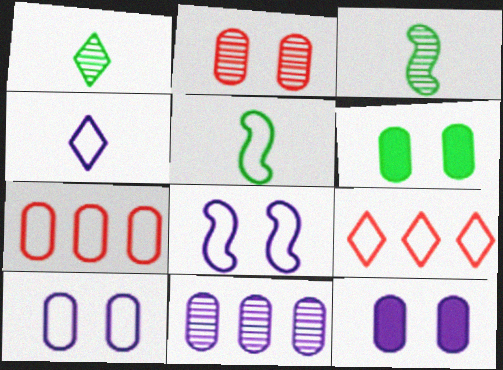[[2, 6, 10], 
[3, 9, 12], 
[5, 9, 10]]